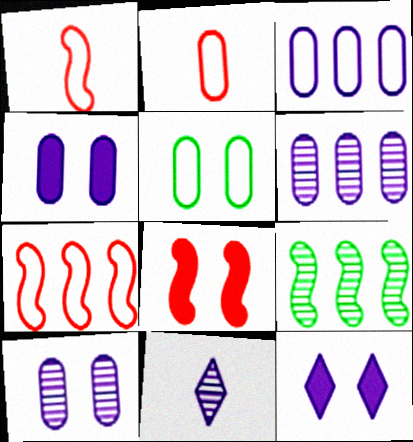[[2, 3, 5], 
[2, 9, 12]]